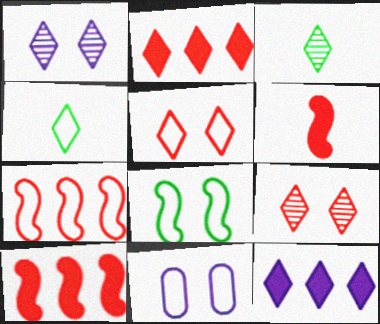[[1, 2, 4], 
[3, 5, 12], 
[3, 10, 11], 
[4, 7, 11], 
[4, 9, 12], 
[5, 8, 11]]